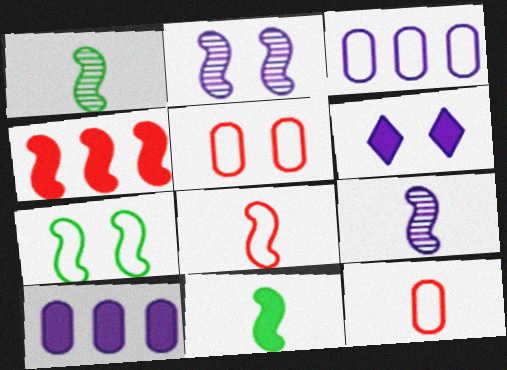[[3, 6, 9], 
[4, 7, 9], 
[8, 9, 11]]